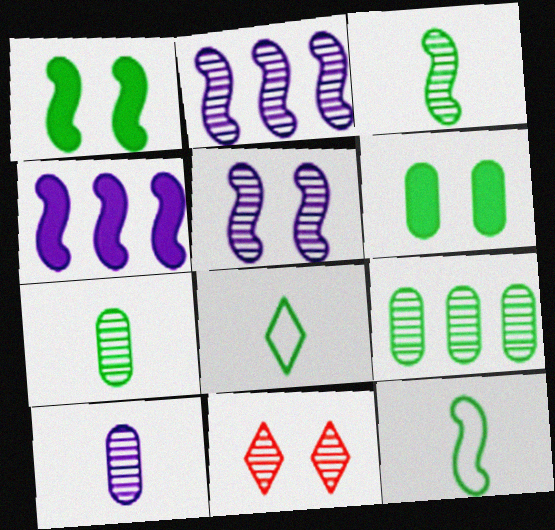[[1, 8, 9], 
[2, 7, 11]]